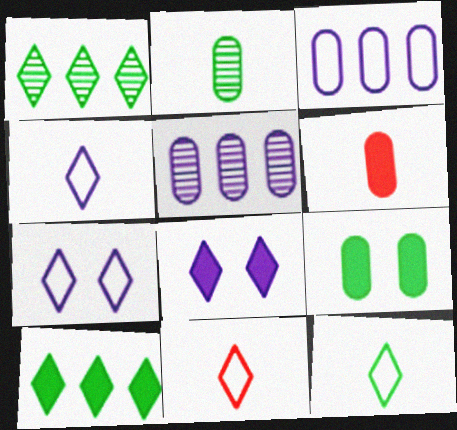[[1, 8, 11], 
[4, 11, 12]]